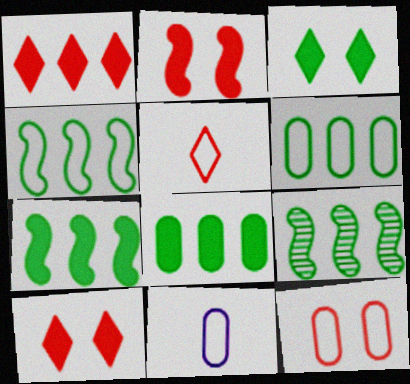[[4, 7, 9], 
[6, 11, 12], 
[9, 10, 11]]